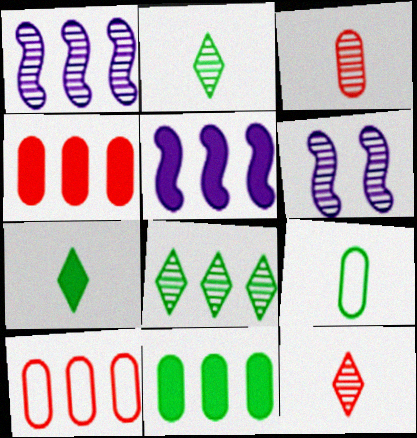[[3, 6, 8], 
[5, 8, 10], 
[6, 7, 10]]